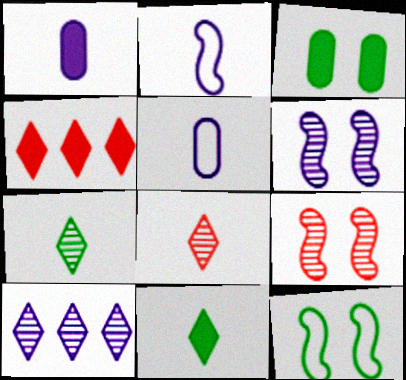[]